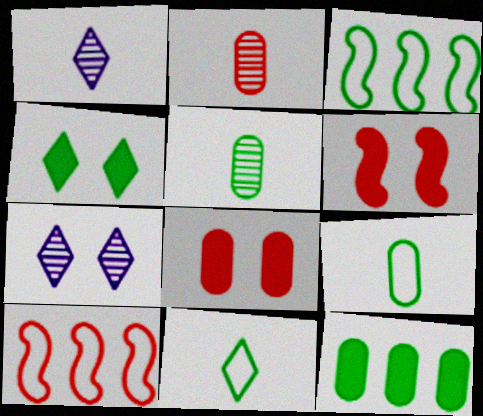[[1, 3, 8], 
[3, 4, 5]]